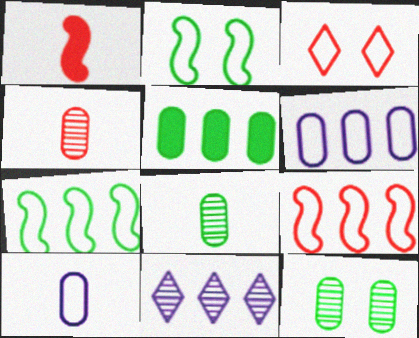[[3, 7, 10], 
[5, 9, 11]]